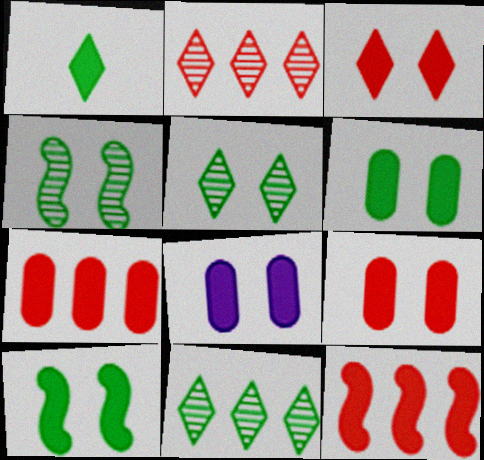[[1, 8, 12], 
[3, 8, 10], 
[6, 8, 9]]